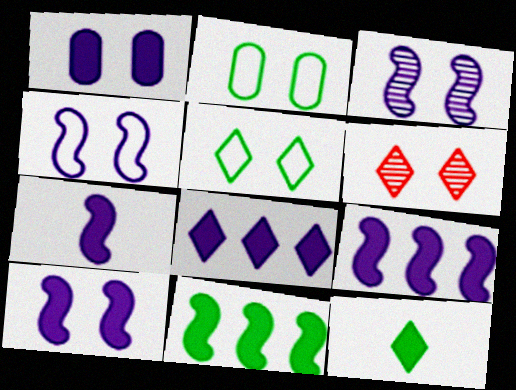[[1, 7, 8], 
[2, 6, 10], 
[3, 4, 10], 
[7, 9, 10]]